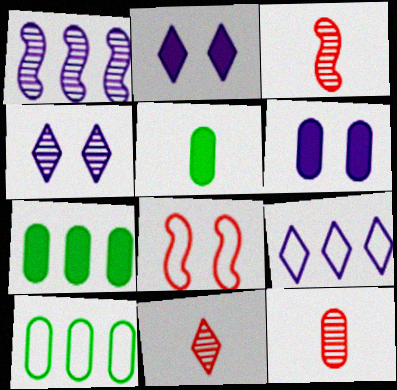[[2, 3, 10], 
[3, 11, 12], 
[6, 10, 12]]